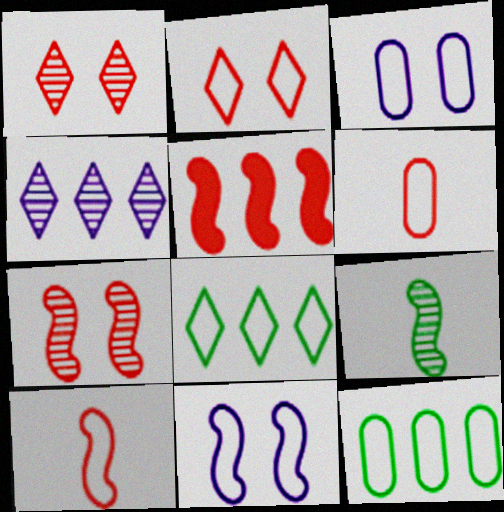[[1, 5, 6], 
[3, 6, 12], 
[3, 8, 10], 
[4, 5, 12], 
[5, 7, 10], 
[5, 9, 11], 
[6, 8, 11]]